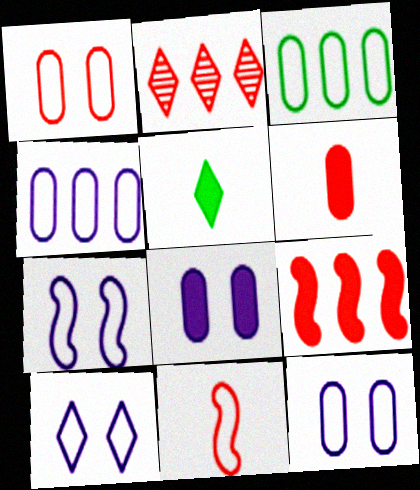[[2, 5, 10], 
[3, 10, 11], 
[5, 8, 9], 
[7, 10, 12]]